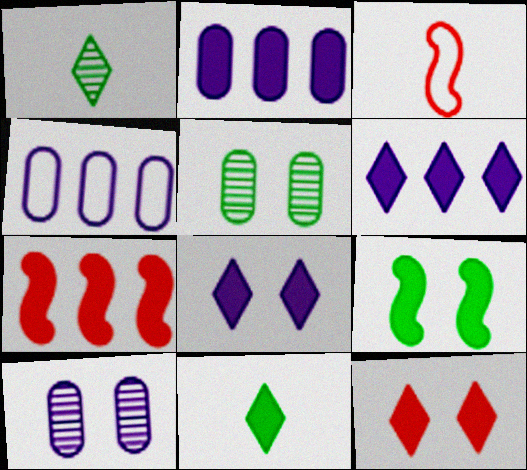[[3, 5, 6], 
[6, 11, 12]]